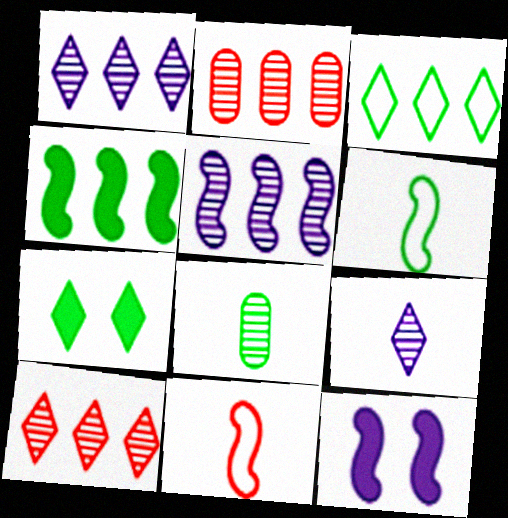[]